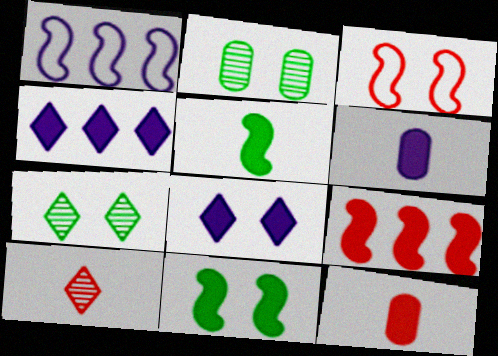[[1, 7, 12], 
[2, 3, 8], 
[4, 11, 12]]